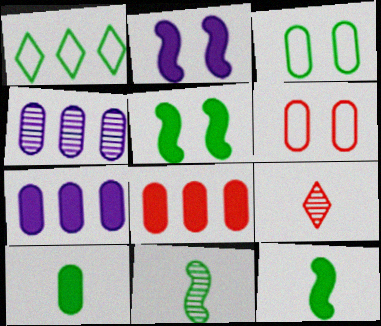[[4, 6, 10]]